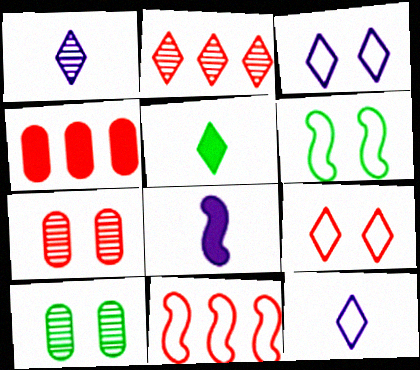[[1, 4, 6], 
[2, 3, 5], 
[2, 4, 11]]